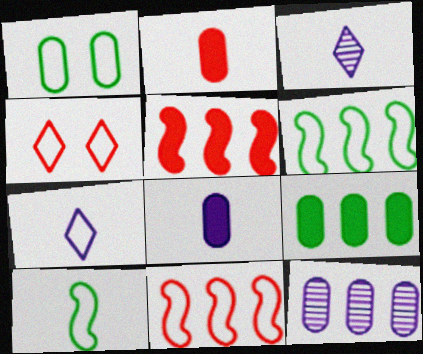[[1, 2, 12], 
[1, 3, 5], 
[1, 7, 11], 
[2, 3, 10]]